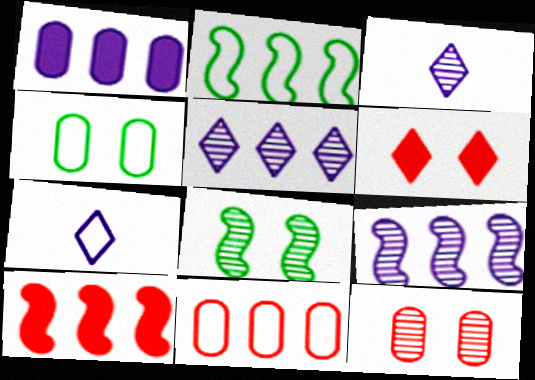[[2, 9, 10], 
[3, 4, 10]]